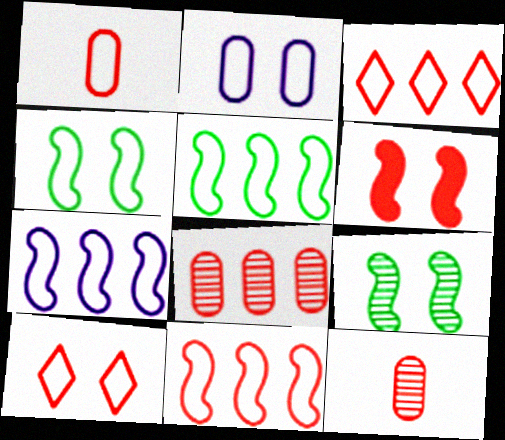[[1, 10, 11], 
[2, 4, 10], 
[3, 6, 12], 
[5, 7, 11]]